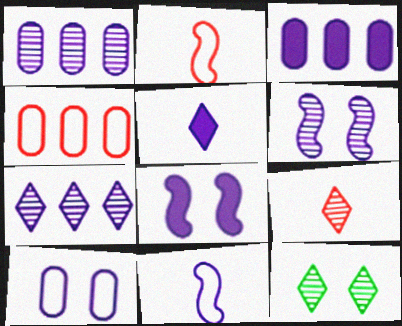[[2, 3, 12], 
[3, 5, 8], 
[7, 9, 12]]